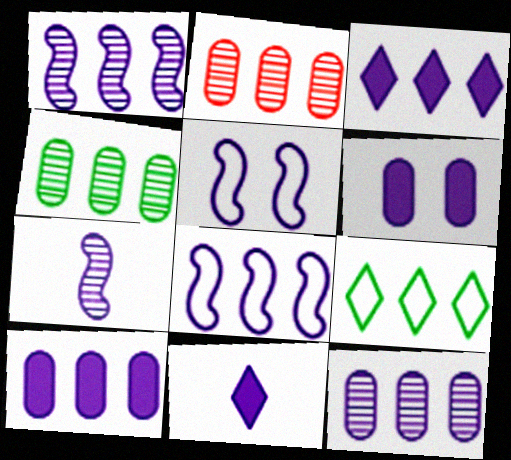[[2, 4, 12], 
[3, 8, 12], 
[5, 11, 12]]